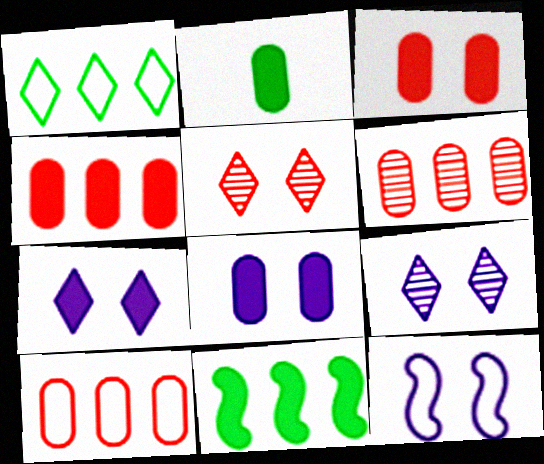[[2, 4, 8], 
[4, 6, 10], 
[8, 9, 12]]